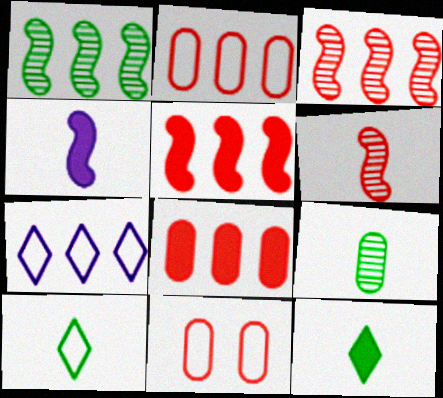[[1, 7, 8]]